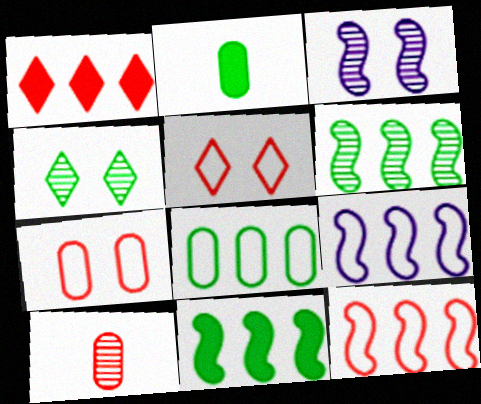[]